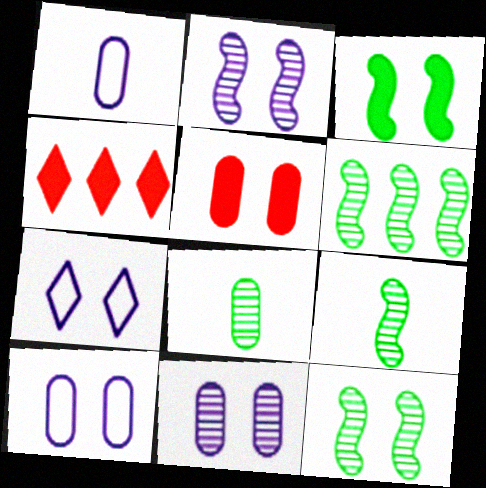[[1, 4, 12], 
[4, 9, 10], 
[5, 7, 12], 
[6, 9, 12]]